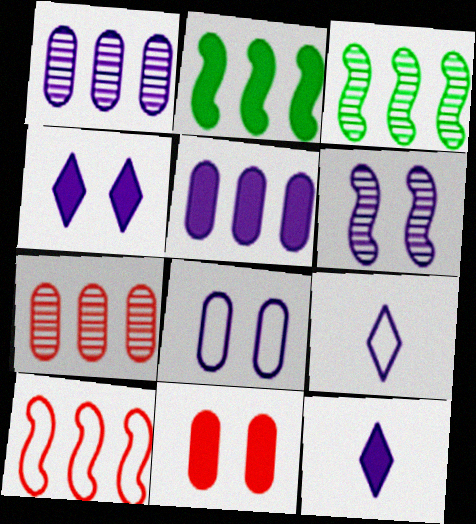[[2, 11, 12], 
[3, 9, 11], 
[4, 6, 8], 
[5, 6, 9]]